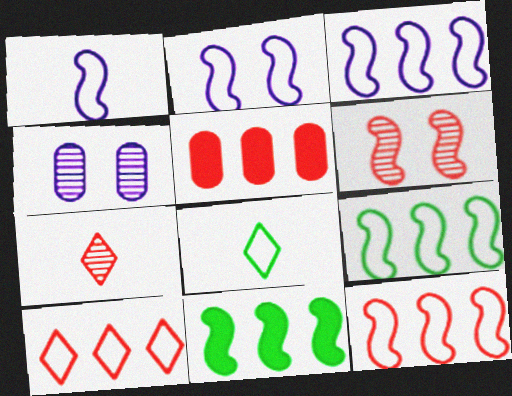[[1, 2, 3], 
[1, 6, 11], 
[3, 9, 12]]